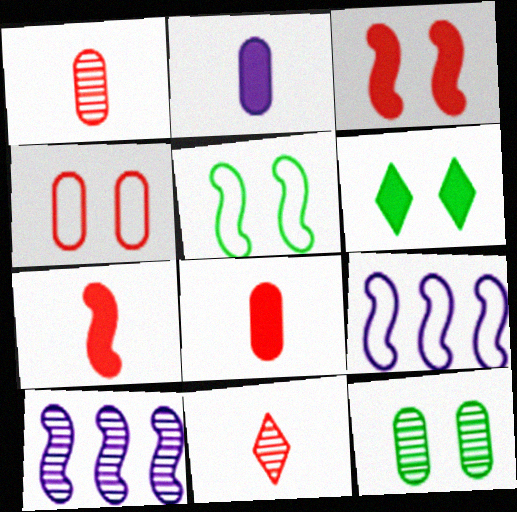[[1, 6, 9], 
[5, 6, 12], 
[5, 7, 10], 
[10, 11, 12]]